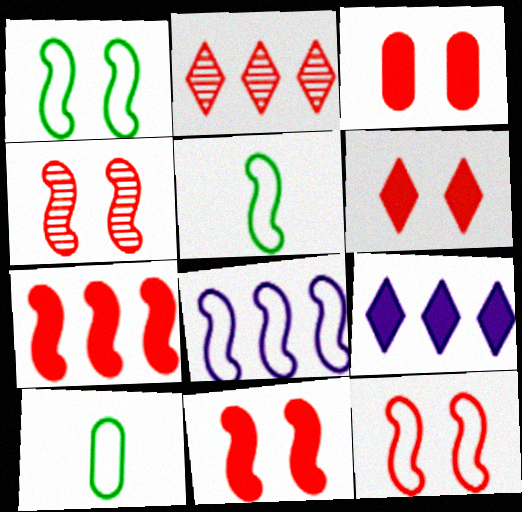[[3, 6, 11], 
[4, 9, 10], 
[4, 11, 12], 
[5, 8, 12]]